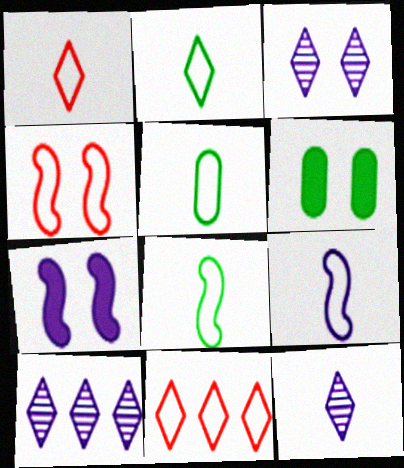[[1, 5, 9], 
[2, 5, 8], 
[3, 4, 6], 
[3, 10, 12]]